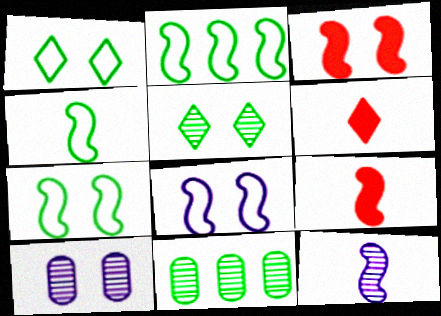[[1, 3, 10], 
[2, 3, 12], 
[2, 4, 7], 
[2, 6, 10], 
[4, 9, 12], 
[6, 8, 11]]